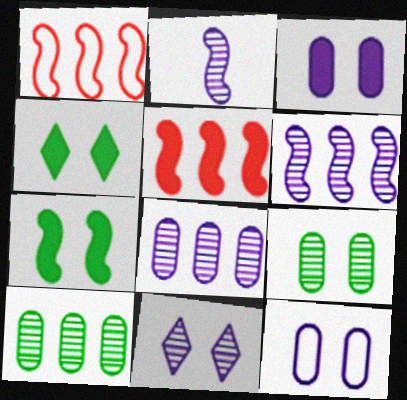[[1, 2, 7], 
[2, 8, 11]]